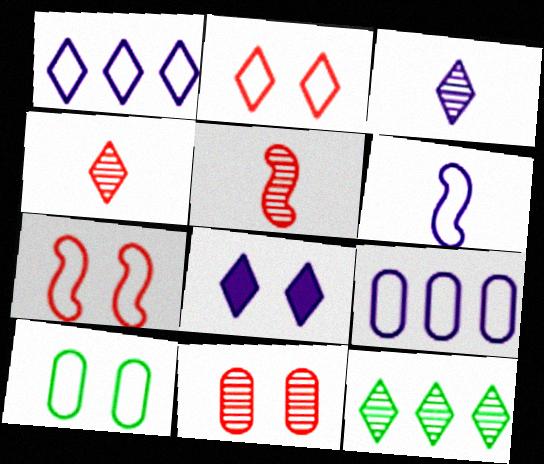[[1, 3, 8]]